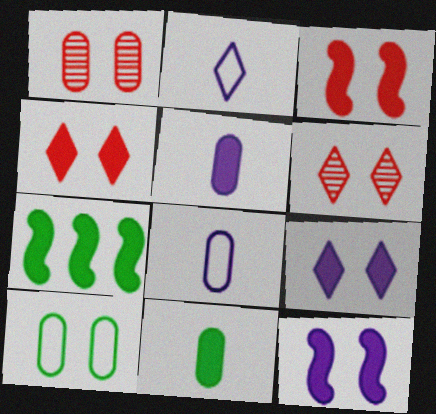[[1, 2, 7], 
[4, 5, 7], 
[6, 7, 8], 
[6, 10, 12]]